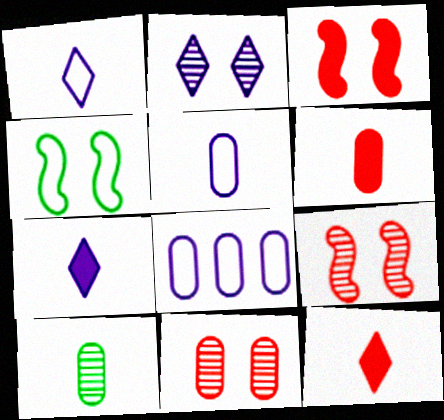[[5, 6, 10]]